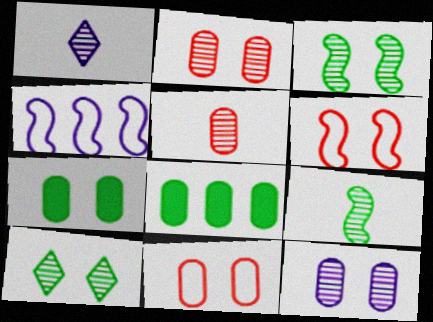[[1, 5, 9], 
[1, 6, 8], 
[7, 11, 12]]